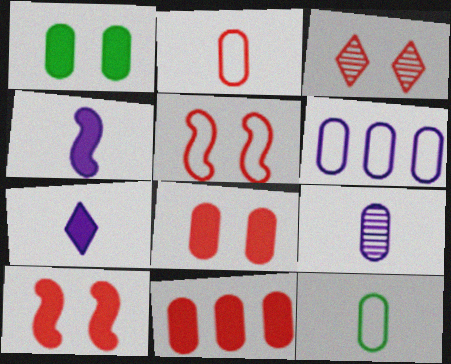[[3, 5, 8]]